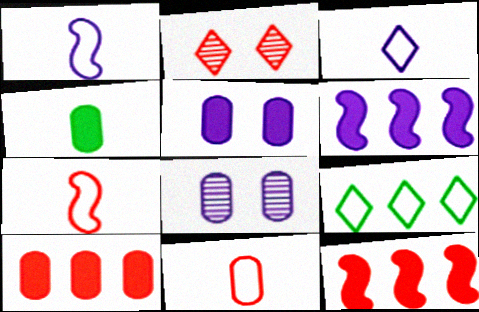[[2, 7, 10], 
[2, 11, 12], 
[3, 6, 8], 
[4, 5, 10]]